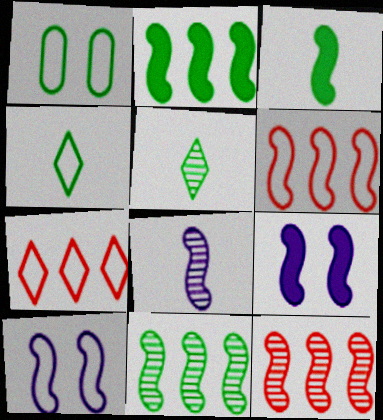[[1, 2, 5], 
[3, 10, 12]]